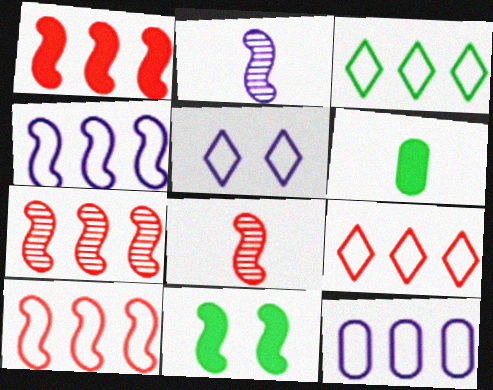[[1, 7, 10], 
[2, 10, 11], 
[3, 10, 12], 
[4, 8, 11], 
[5, 6, 7]]